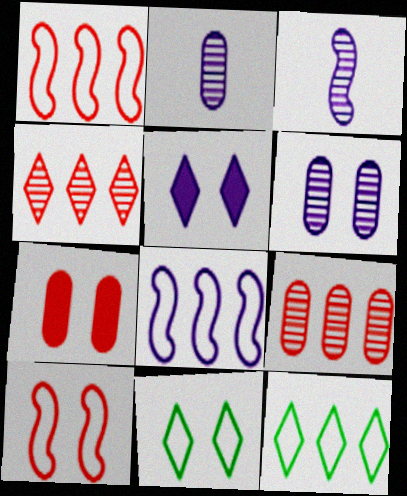[[2, 5, 8], 
[3, 7, 12]]